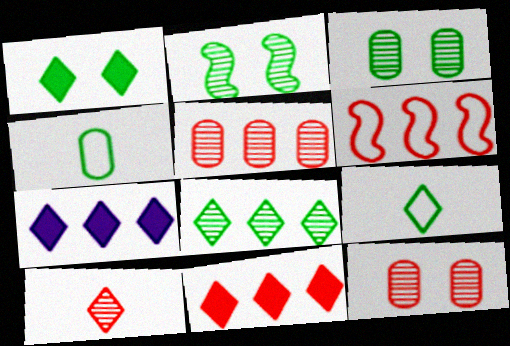[[1, 8, 9], 
[5, 6, 11]]